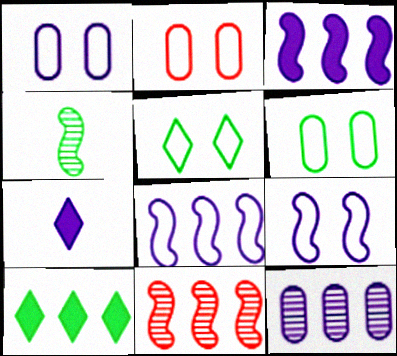[[1, 2, 6], 
[2, 5, 9], 
[4, 6, 10], 
[6, 7, 11], 
[7, 9, 12]]